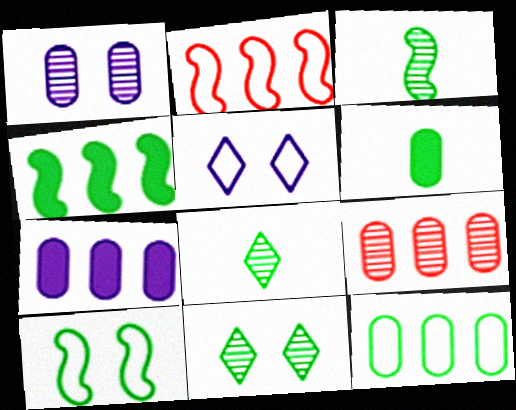[[3, 4, 10], 
[7, 9, 12]]